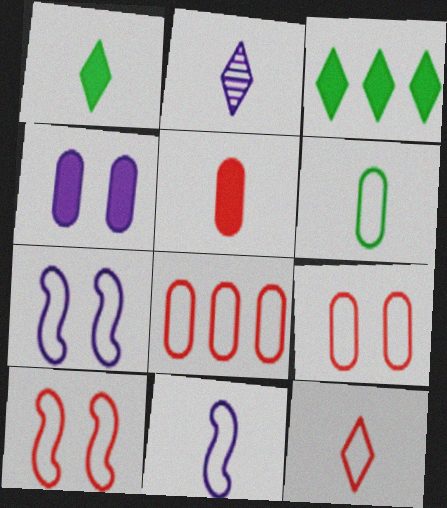[[1, 2, 12], 
[6, 11, 12], 
[8, 10, 12]]